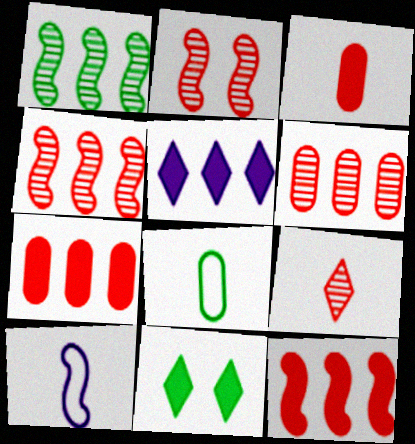[[1, 8, 11], 
[2, 5, 8], 
[2, 6, 9], 
[6, 10, 11]]